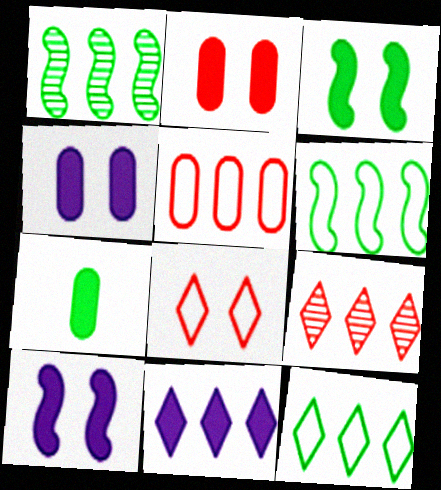[[1, 5, 11], 
[9, 11, 12]]